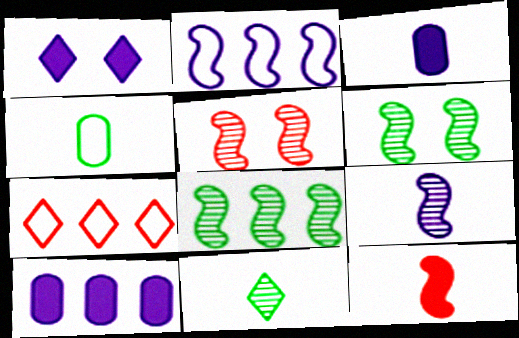[[1, 7, 11], 
[2, 6, 12], 
[3, 6, 7], 
[5, 8, 9], 
[7, 8, 10]]